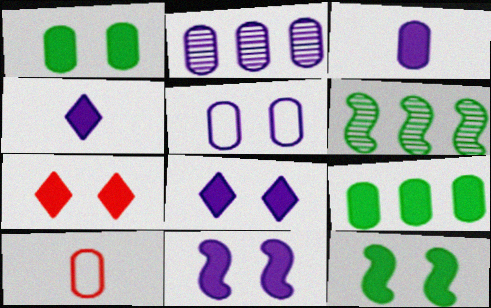[[1, 2, 10], 
[1, 7, 11], 
[2, 3, 5], 
[6, 8, 10]]